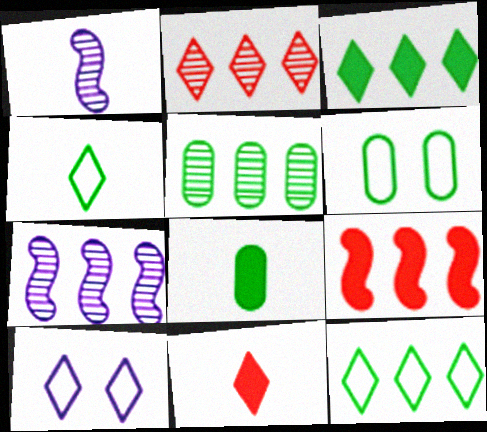[[2, 5, 7], 
[5, 6, 8], 
[6, 7, 11]]